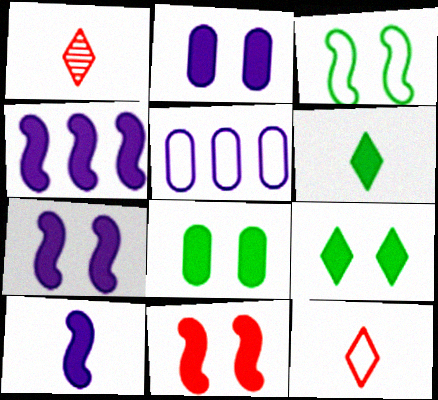[[2, 9, 11], 
[3, 5, 12], 
[4, 7, 10]]